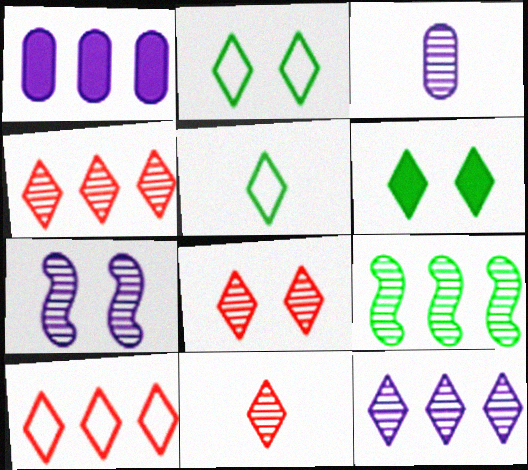[[1, 9, 10], 
[3, 7, 12], 
[3, 8, 9], 
[4, 8, 11]]